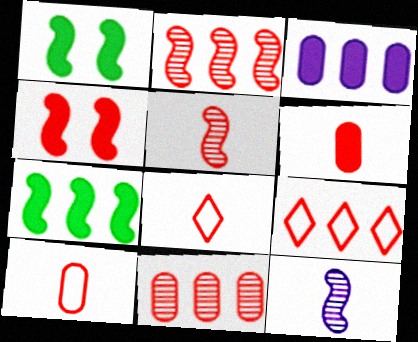[[4, 8, 11], 
[5, 6, 8]]